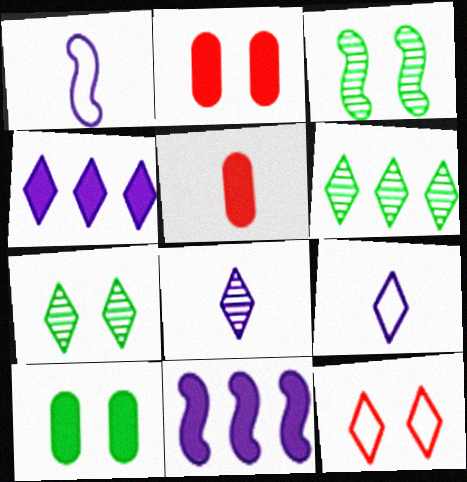[[1, 2, 6]]